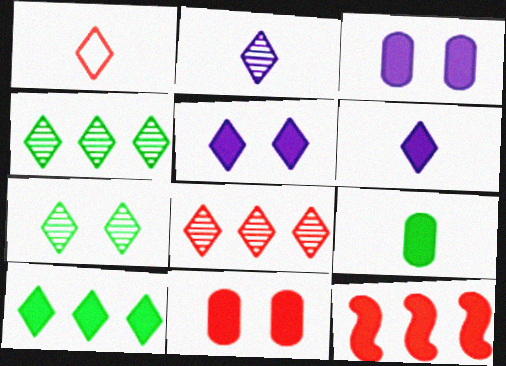[[1, 4, 5], 
[2, 7, 8], 
[5, 9, 12]]